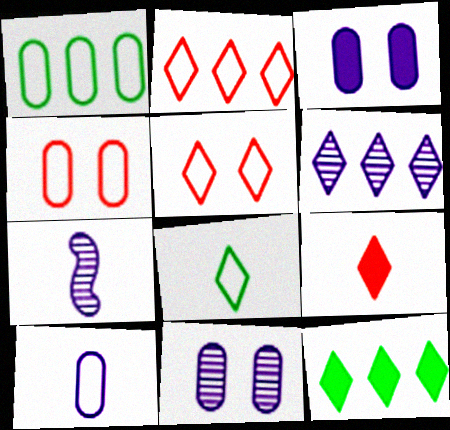[[1, 4, 10], 
[2, 6, 12], 
[4, 7, 12], 
[6, 7, 11]]